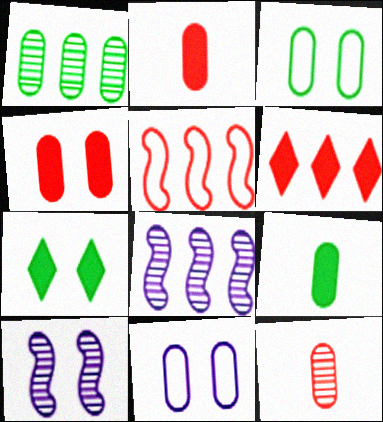[[1, 2, 11], 
[1, 3, 9]]